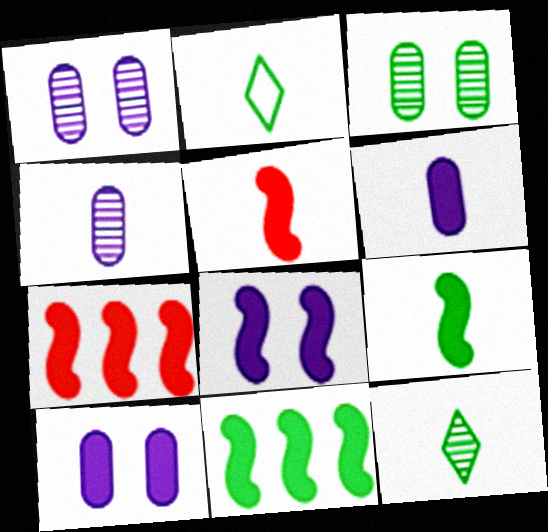[[1, 2, 7], 
[2, 3, 11], 
[2, 4, 5], 
[5, 8, 11], 
[7, 8, 9]]